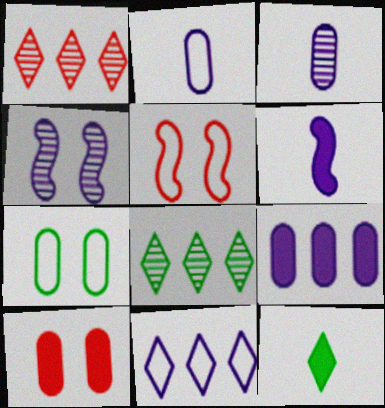[[1, 6, 7]]